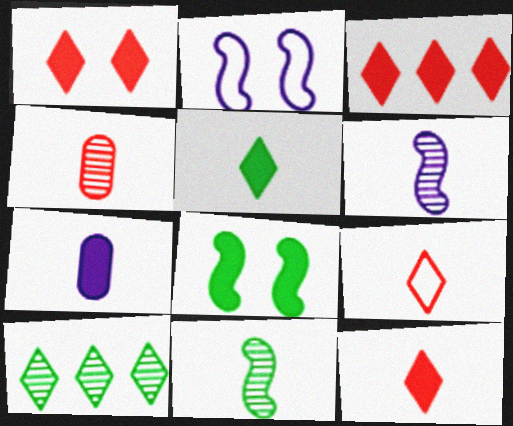[[1, 3, 12], 
[3, 7, 8], 
[7, 9, 11]]